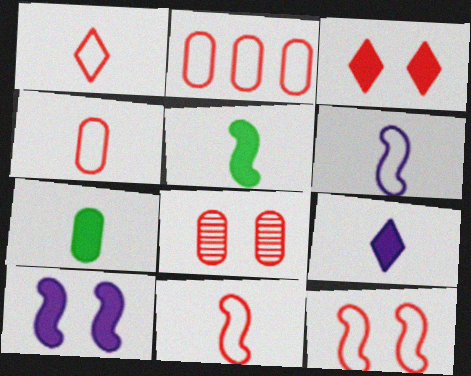[[1, 2, 12], 
[1, 4, 11], 
[3, 8, 12]]